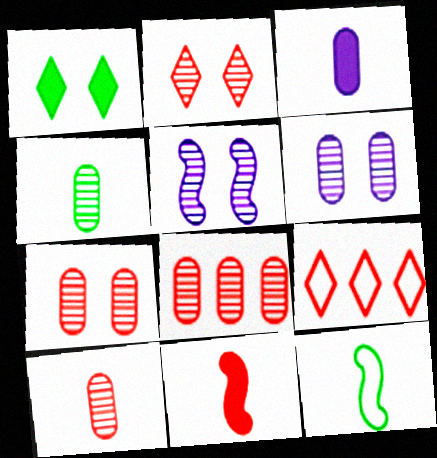[[4, 6, 8], 
[7, 8, 10], 
[7, 9, 11]]